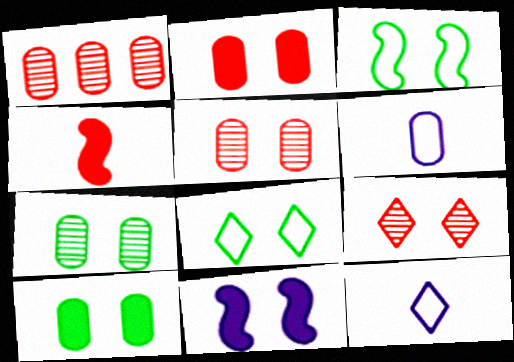[[1, 6, 10], 
[5, 8, 11]]